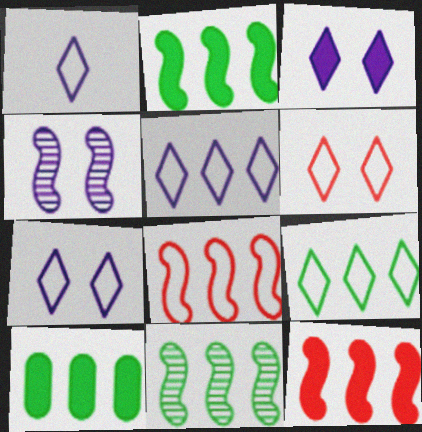[[1, 5, 7], 
[1, 6, 9], 
[9, 10, 11]]